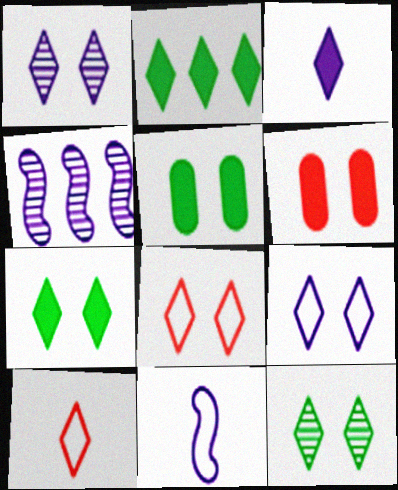[[1, 2, 10], 
[1, 7, 8], 
[4, 5, 10]]